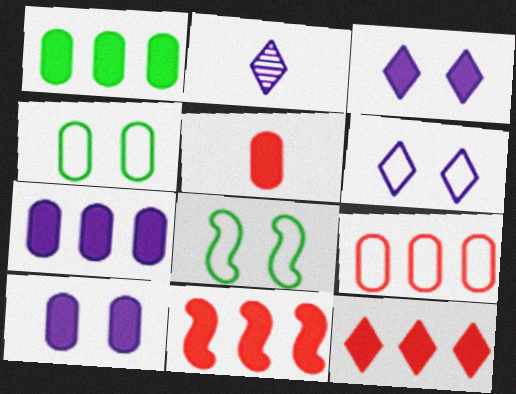[[1, 5, 10], 
[2, 4, 11]]